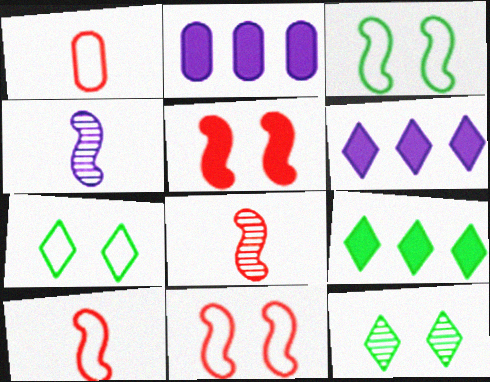[[2, 7, 8], 
[2, 10, 12]]